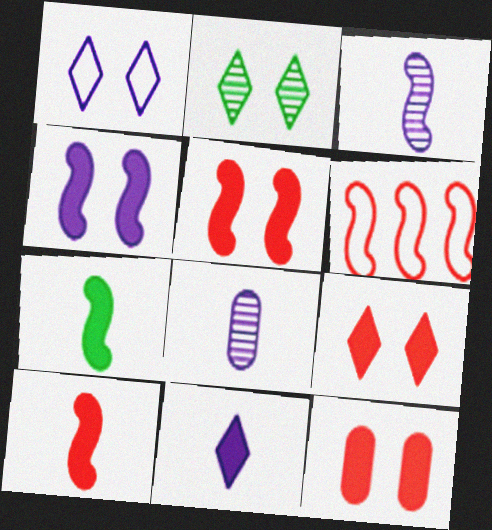[[1, 2, 9], 
[5, 9, 12]]